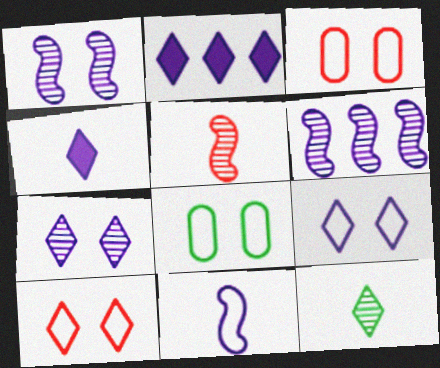[[2, 5, 8], 
[2, 10, 12]]